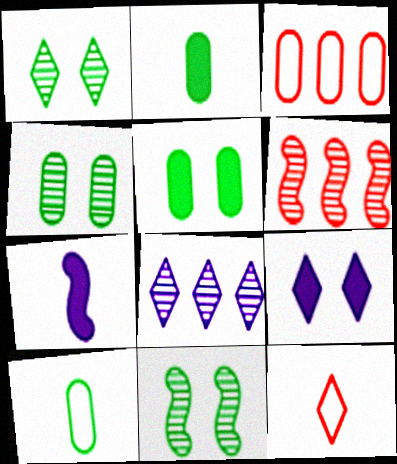[[1, 3, 7], 
[1, 4, 11], 
[6, 9, 10]]